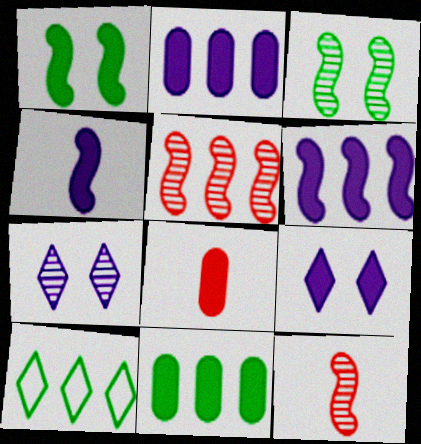[[2, 4, 9], 
[2, 5, 10]]